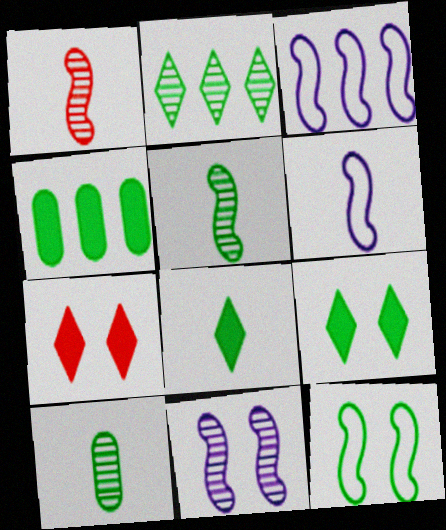[[3, 7, 10]]